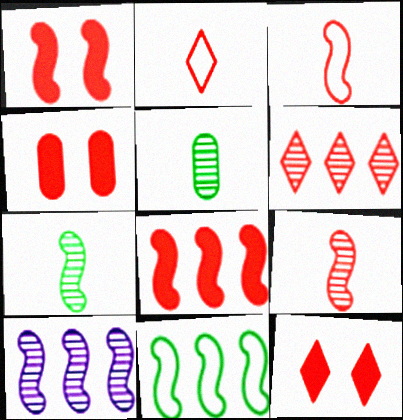[[1, 4, 12], 
[2, 6, 12], 
[3, 4, 6], 
[8, 10, 11]]